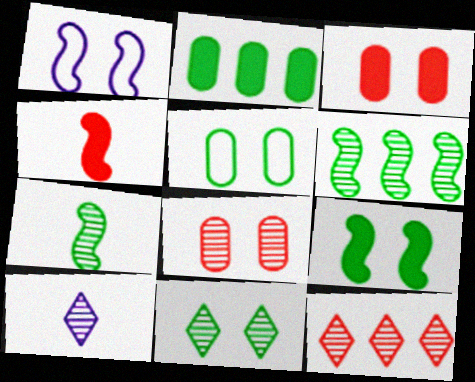[[1, 3, 11], 
[1, 4, 6], 
[5, 9, 11], 
[6, 8, 10], 
[10, 11, 12]]